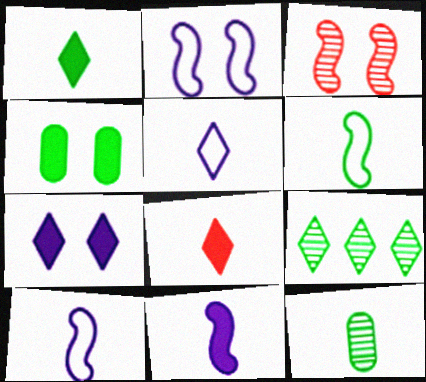[[1, 6, 12], 
[4, 6, 9], 
[8, 10, 12]]